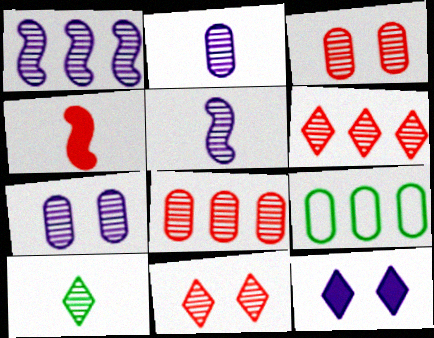[[1, 3, 10]]